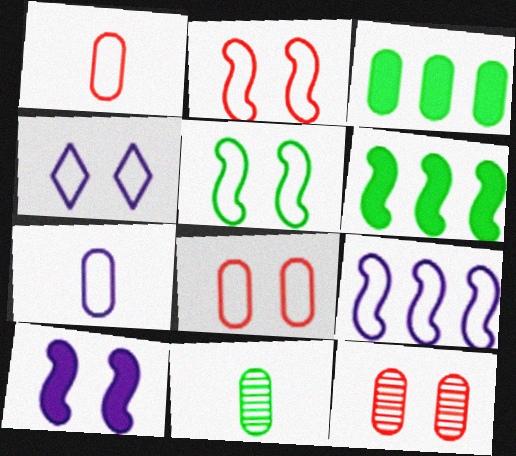[[3, 7, 12], 
[4, 5, 8], 
[4, 7, 9]]